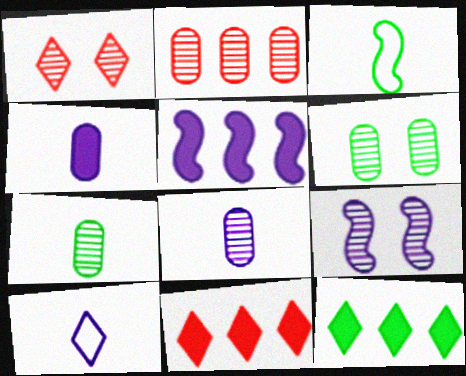[[1, 6, 9], 
[1, 10, 12], 
[2, 6, 8], 
[3, 6, 12]]